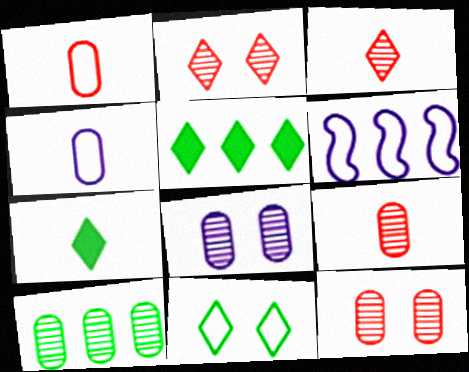[[1, 6, 11], 
[6, 7, 12], 
[8, 9, 10]]